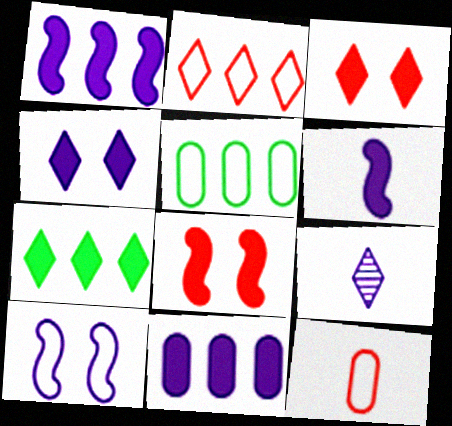[[4, 6, 11], 
[5, 8, 9], 
[9, 10, 11]]